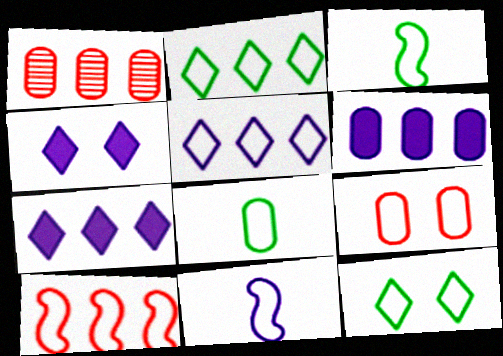[[1, 3, 4], 
[2, 9, 11], 
[3, 5, 9]]